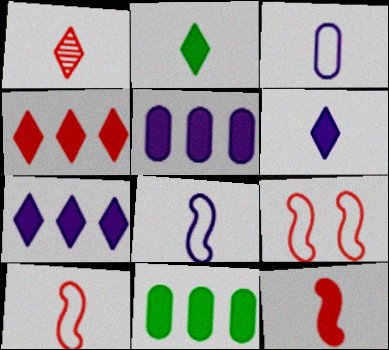[]